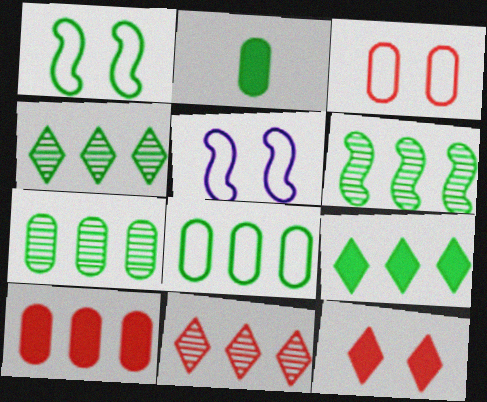[[1, 2, 4], 
[2, 5, 11], 
[4, 6, 7], 
[6, 8, 9]]